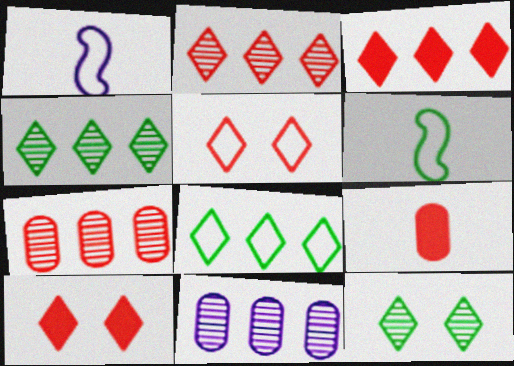[[6, 10, 11]]